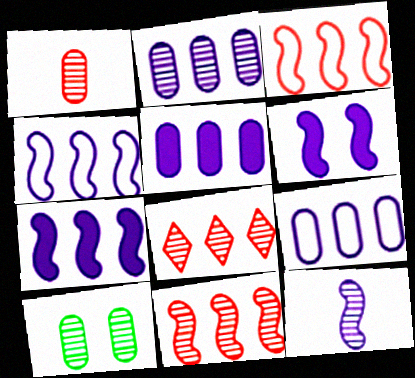[[1, 2, 10], 
[2, 5, 9], 
[4, 6, 12], 
[8, 10, 12]]